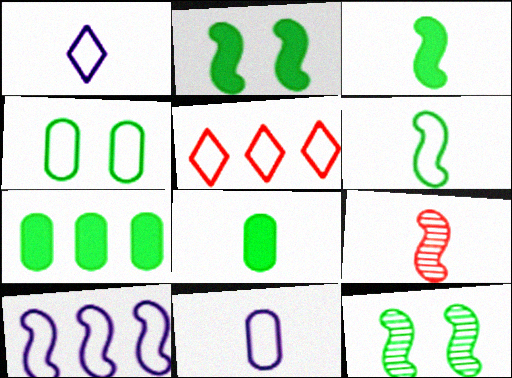[[1, 8, 9], 
[2, 9, 10]]